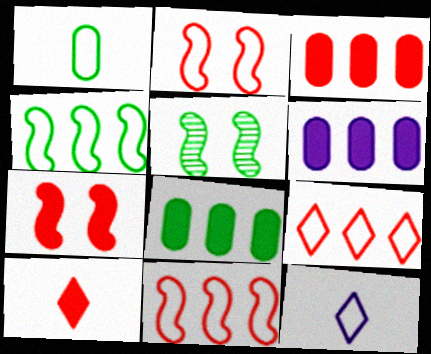[[3, 5, 12], 
[3, 6, 8], 
[3, 7, 10]]